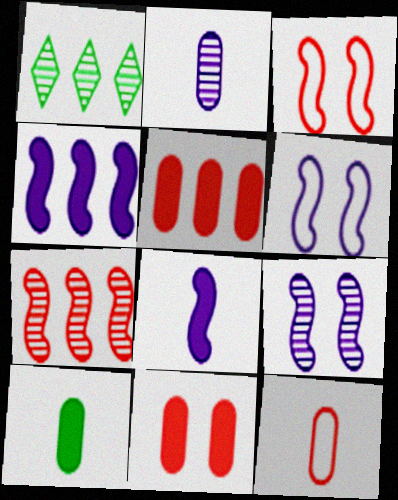[[2, 10, 12]]